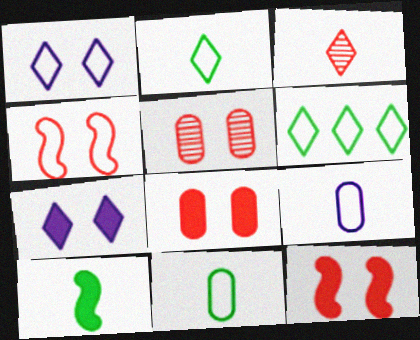[[3, 6, 7], 
[3, 9, 10], 
[4, 6, 9]]